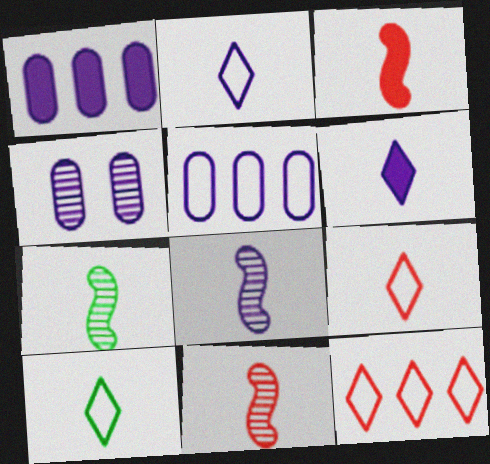[[2, 9, 10], 
[7, 8, 11]]